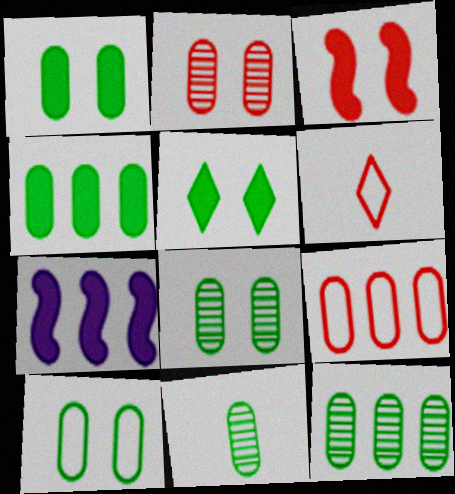[[1, 8, 10], 
[4, 10, 11], 
[6, 7, 8], 
[8, 11, 12]]